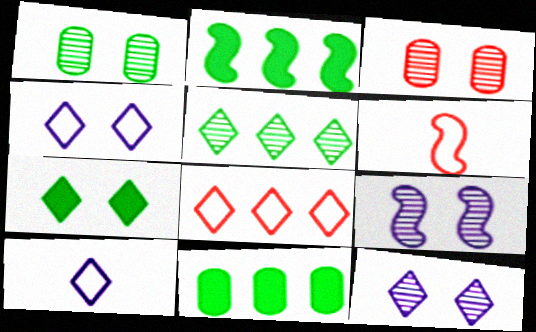[[2, 3, 10], 
[2, 6, 9], 
[6, 11, 12]]